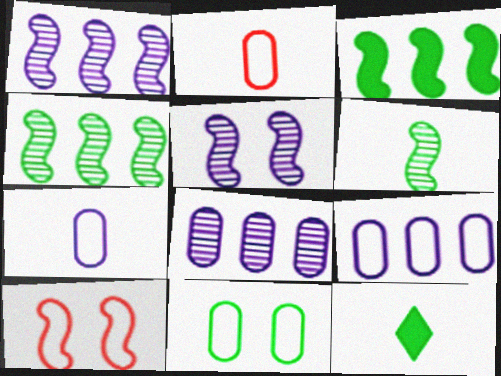[[2, 9, 11], 
[4, 11, 12], 
[8, 10, 12]]